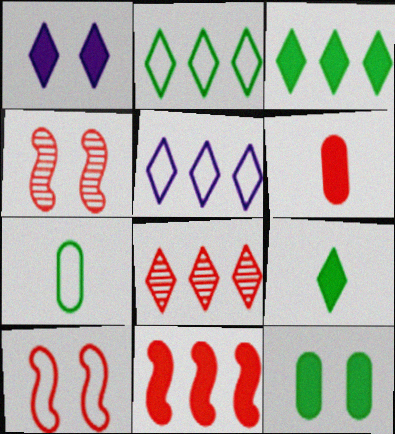[[3, 5, 8], 
[5, 7, 10], 
[6, 8, 10]]